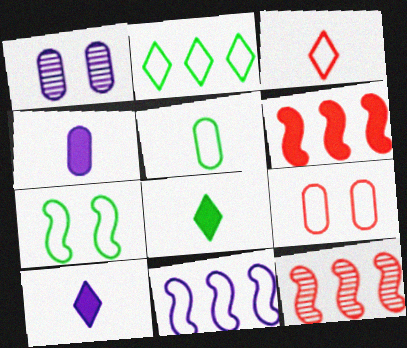[[1, 10, 11], 
[2, 5, 7]]